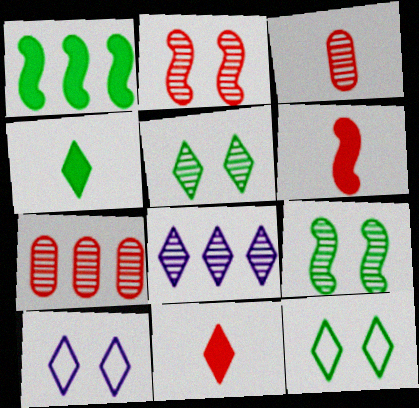[[1, 3, 10], 
[3, 8, 9], 
[8, 11, 12]]